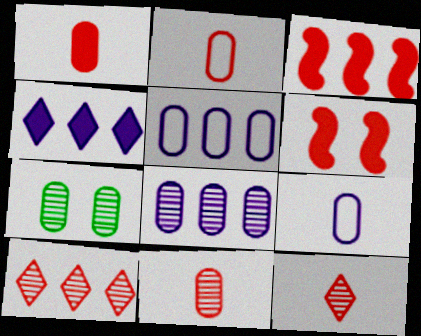[[1, 2, 11], 
[1, 5, 7], 
[2, 6, 10], 
[7, 8, 11]]